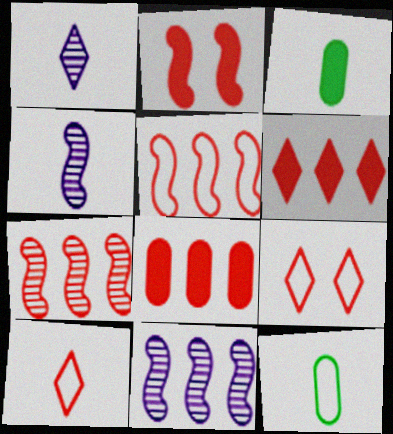[[3, 4, 10], 
[3, 9, 11]]